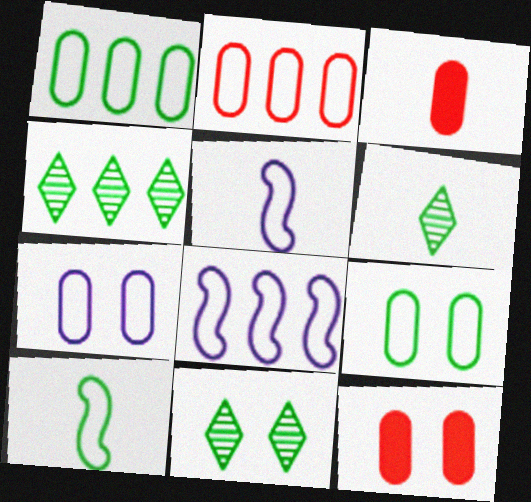[[3, 5, 6], 
[3, 8, 11], 
[4, 5, 12], 
[4, 6, 11], 
[6, 8, 12]]